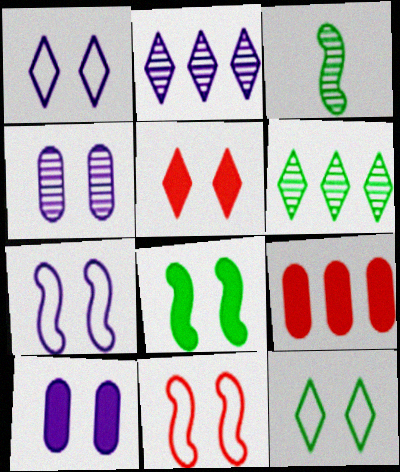[[1, 3, 9], 
[5, 8, 10]]